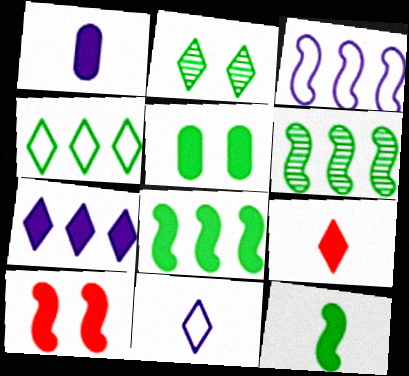[[1, 9, 12]]